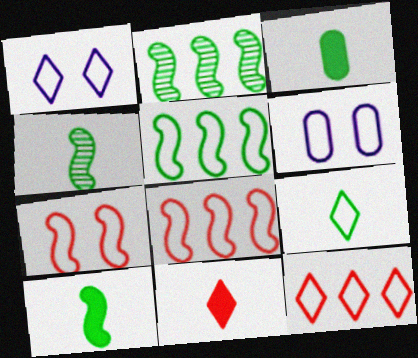[[1, 9, 12], 
[2, 6, 11], 
[3, 4, 9], 
[6, 8, 9]]